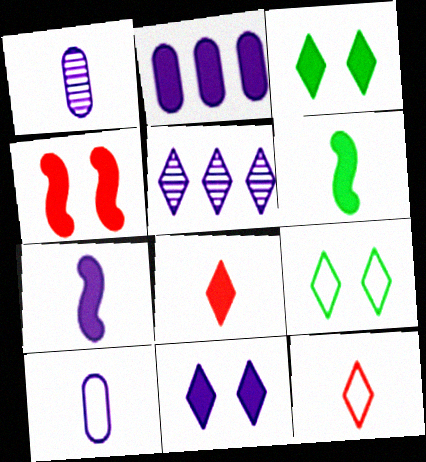[[1, 6, 12], 
[2, 7, 11], 
[3, 5, 12], 
[5, 8, 9]]